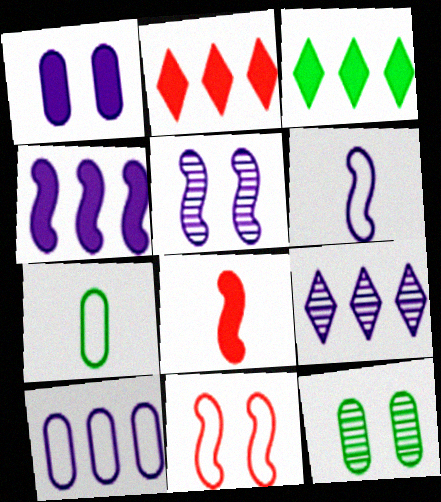[[1, 3, 8], 
[1, 6, 9], 
[2, 5, 7], 
[2, 6, 12], 
[4, 5, 6], 
[4, 9, 10]]